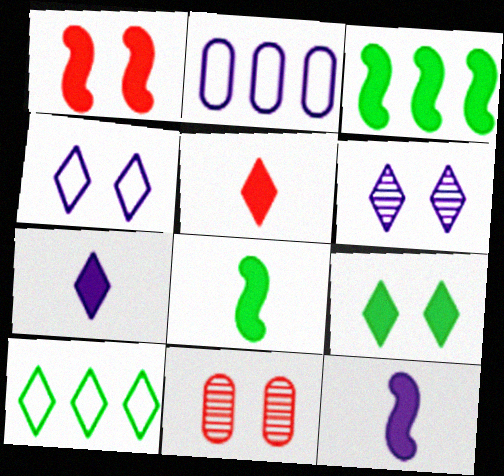[[1, 3, 12], 
[2, 6, 12], 
[5, 6, 10], 
[10, 11, 12]]